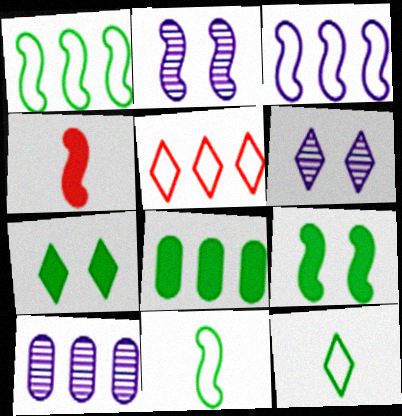[[1, 2, 4]]